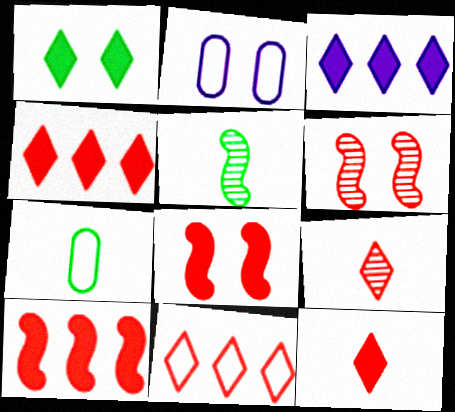[[1, 2, 6], 
[1, 3, 12], 
[2, 4, 5], 
[3, 6, 7]]